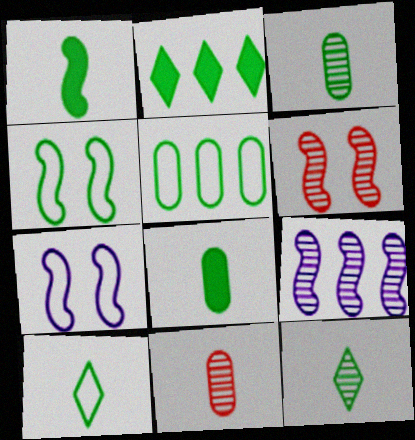[[1, 3, 10], 
[2, 3, 4], 
[2, 7, 11], 
[4, 5, 10]]